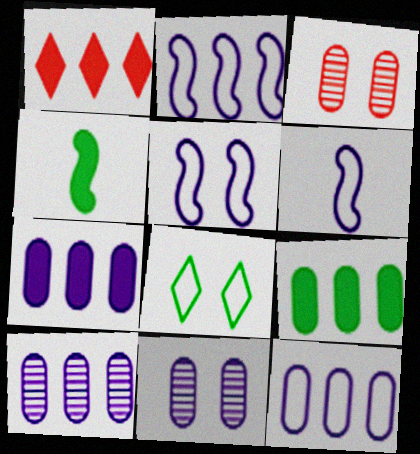[[2, 5, 6], 
[7, 10, 12]]